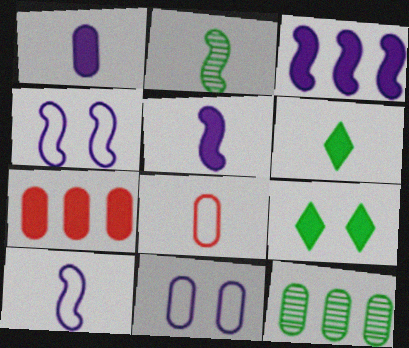[[5, 7, 9]]